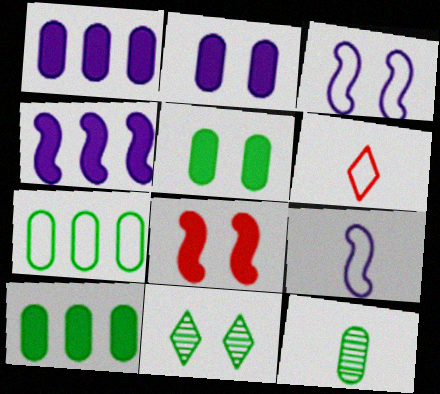[[3, 6, 7], 
[5, 7, 12]]